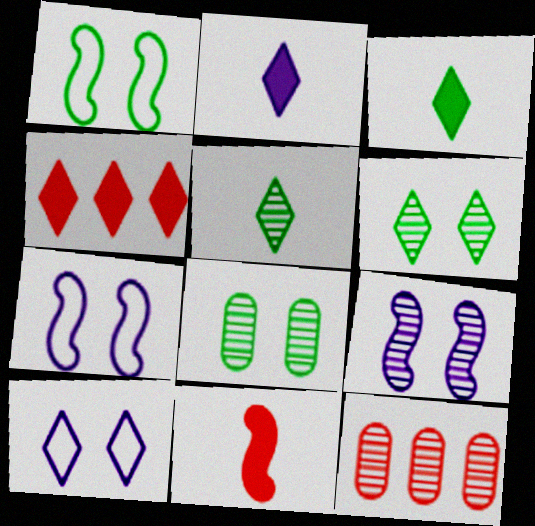[[1, 2, 12], 
[3, 7, 12], 
[4, 5, 10], 
[5, 9, 12]]